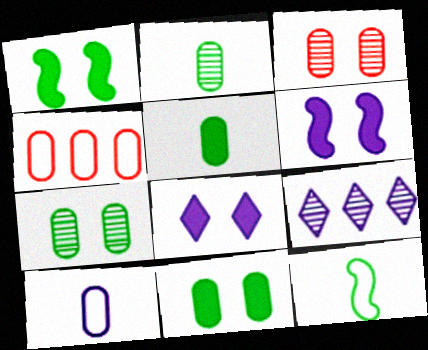[[6, 9, 10]]